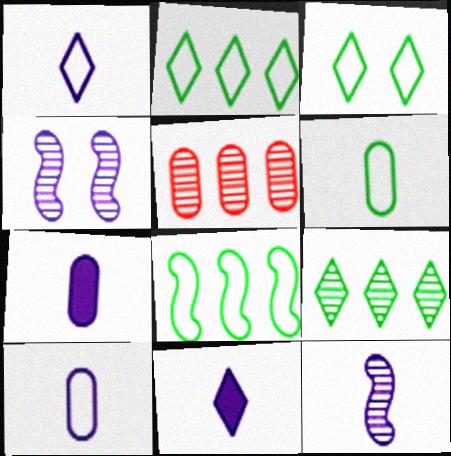[[1, 7, 12], 
[3, 6, 8], 
[10, 11, 12]]